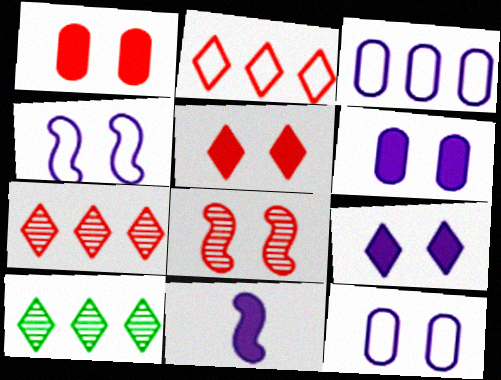[]